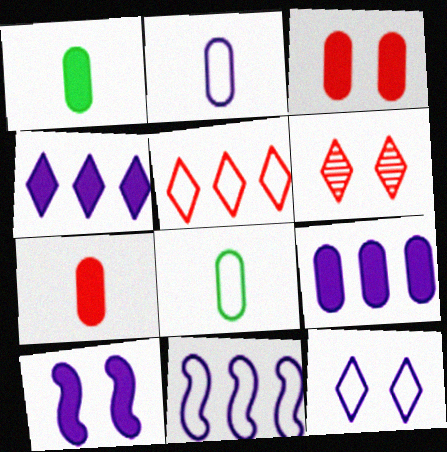[[1, 3, 9], 
[1, 6, 11], 
[2, 11, 12]]